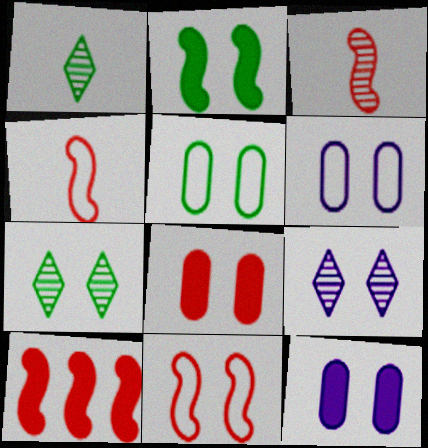[[1, 6, 10], 
[2, 5, 7], 
[3, 10, 11], 
[7, 11, 12]]